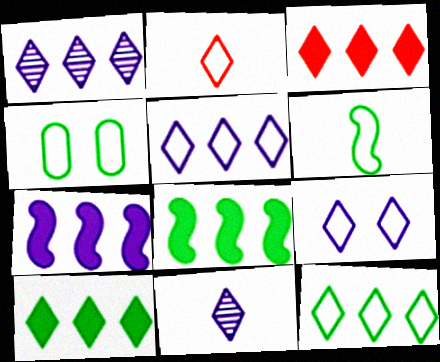[[1, 3, 12], 
[2, 9, 12], 
[4, 6, 12]]